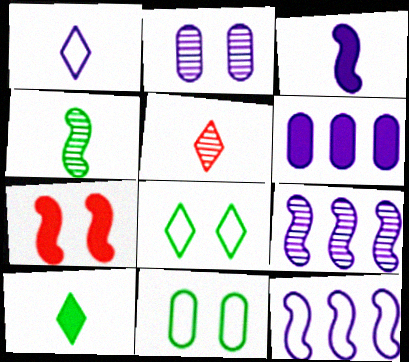[[1, 5, 10], 
[2, 7, 8], 
[4, 7, 12], 
[6, 7, 10]]